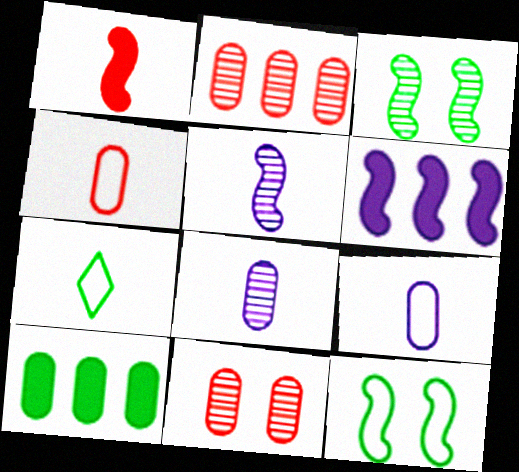[[1, 7, 8], 
[3, 7, 10], 
[6, 7, 11], 
[9, 10, 11]]